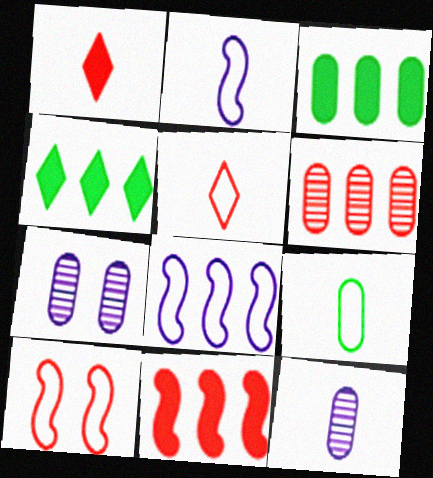[[1, 6, 10], 
[2, 5, 9], 
[4, 6, 8], 
[4, 10, 12]]